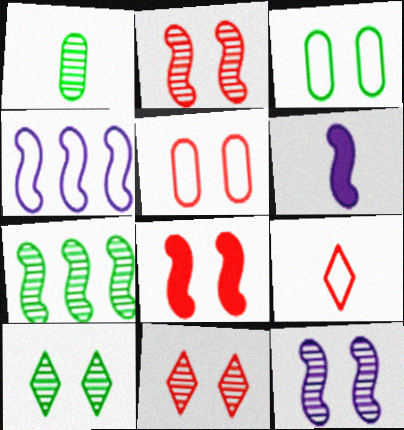[[1, 6, 9], 
[1, 7, 10], 
[3, 4, 9], 
[4, 6, 12], 
[5, 8, 11]]